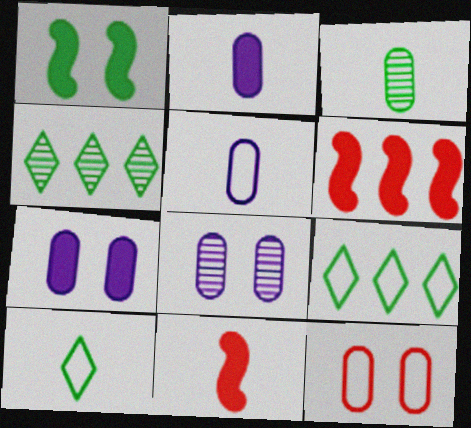[[1, 3, 9], 
[6, 8, 10], 
[8, 9, 11]]